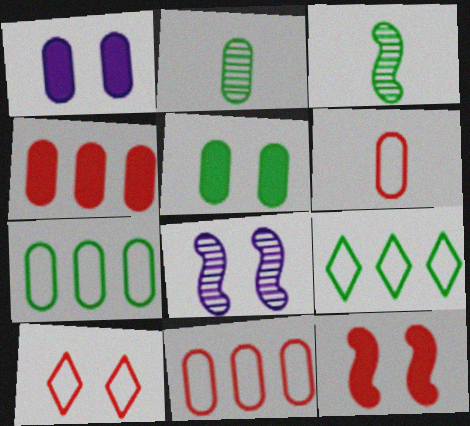[[1, 2, 11], 
[2, 5, 7], 
[3, 5, 9], 
[5, 8, 10]]